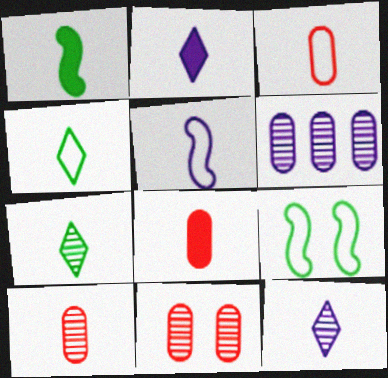[[1, 2, 8], 
[1, 3, 12], 
[3, 4, 5], 
[3, 8, 10], 
[5, 7, 8]]